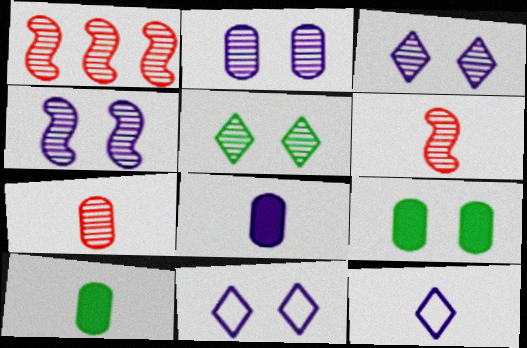[[1, 9, 12], 
[1, 10, 11], 
[2, 3, 4], 
[6, 10, 12]]